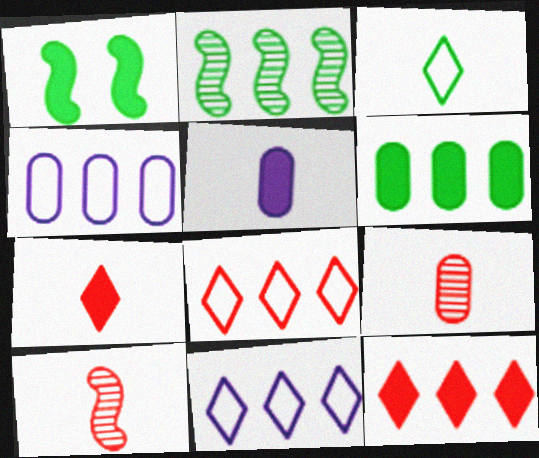[[1, 5, 12], 
[1, 9, 11], 
[2, 4, 12], 
[3, 5, 10]]